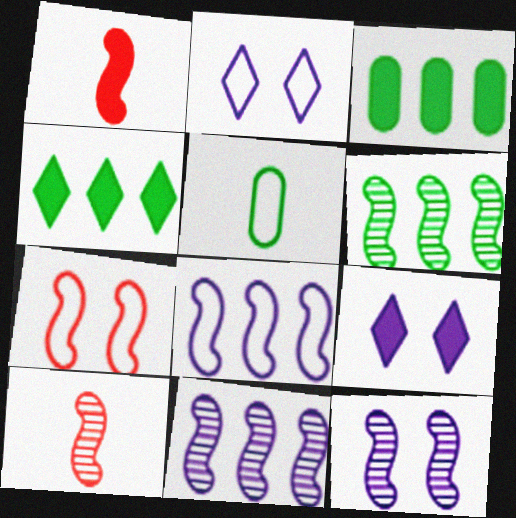[[1, 3, 9], 
[2, 3, 10], 
[6, 10, 12]]